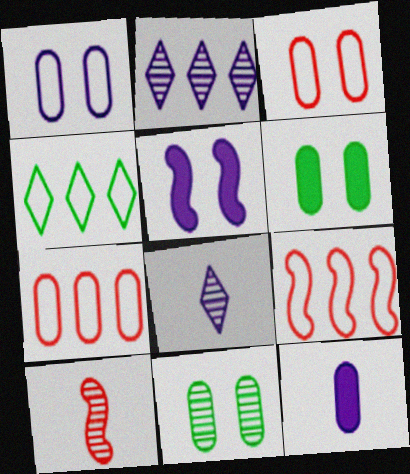[[2, 10, 11], 
[6, 8, 9], 
[7, 11, 12]]